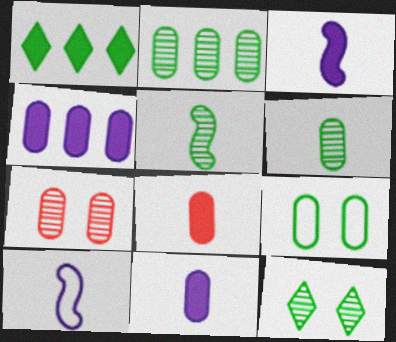[[1, 5, 9], 
[1, 7, 10], 
[2, 5, 12]]